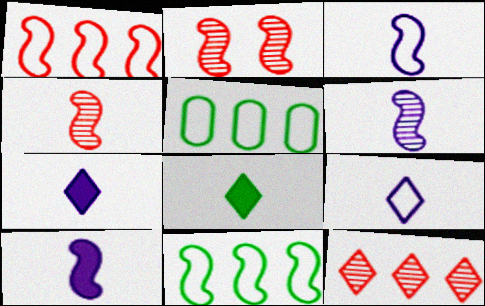[[2, 5, 7], 
[2, 10, 11], 
[3, 6, 10]]